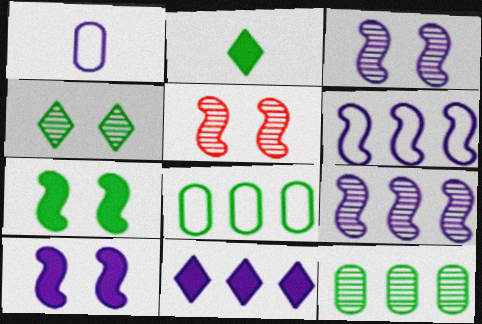[[1, 3, 11]]